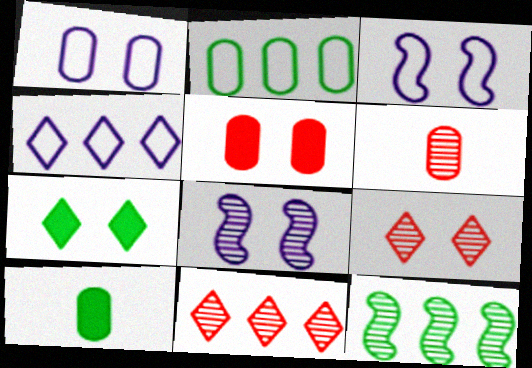[[3, 10, 11]]